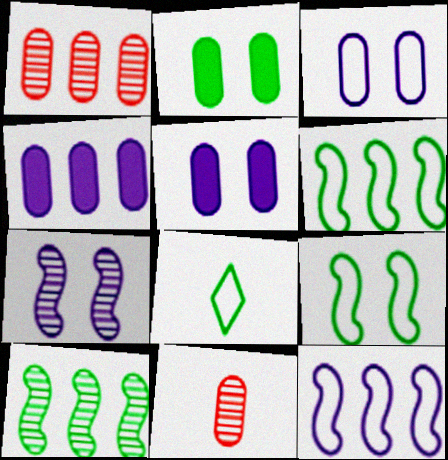[[2, 8, 10]]